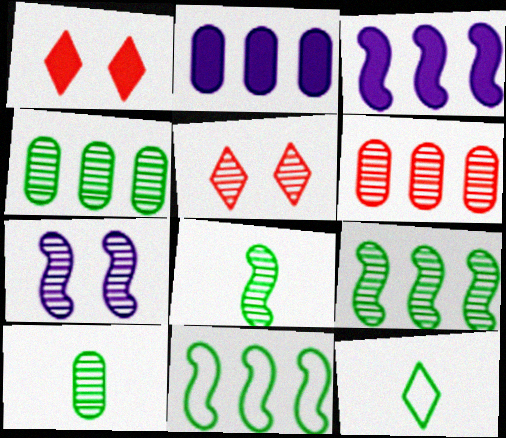[]